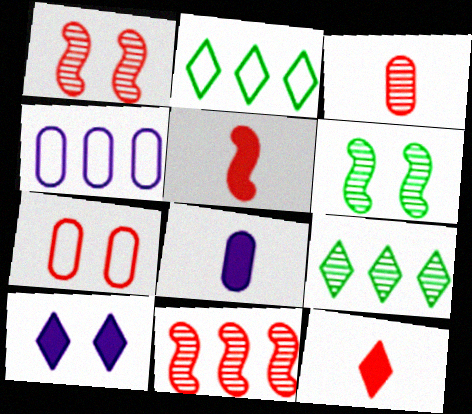[[1, 2, 8], 
[4, 6, 12], 
[6, 7, 10], 
[7, 11, 12]]